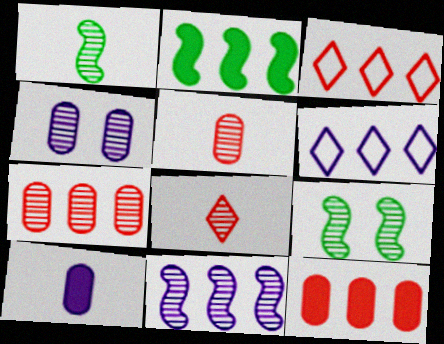[[2, 6, 7], 
[3, 9, 10]]